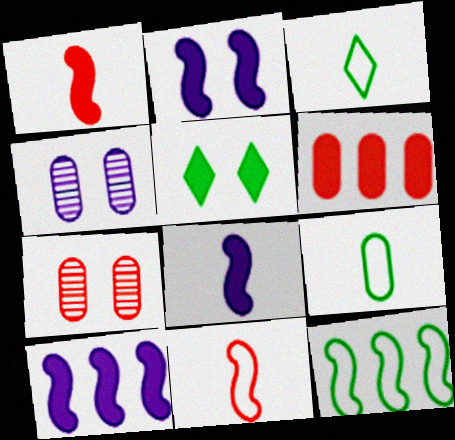[[2, 8, 10], 
[3, 7, 10], 
[4, 6, 9], 
[5, 6, 8]]